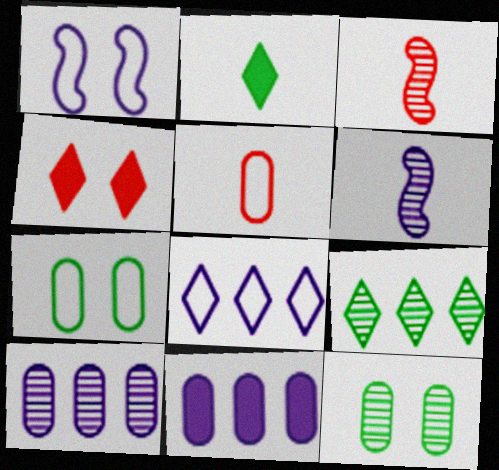[[1, 4, 12], 
[2, 5, 6], 
[5, 11, 12]]